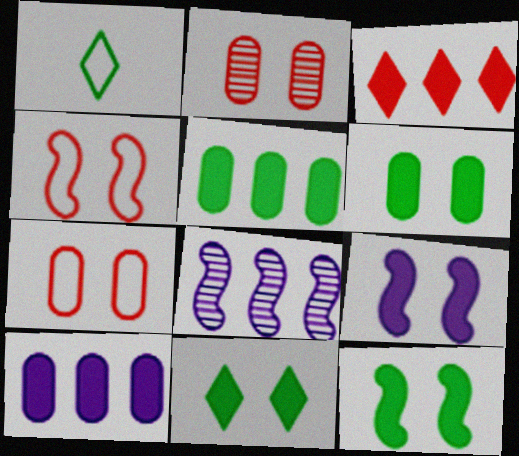[[6, 11, 12]]